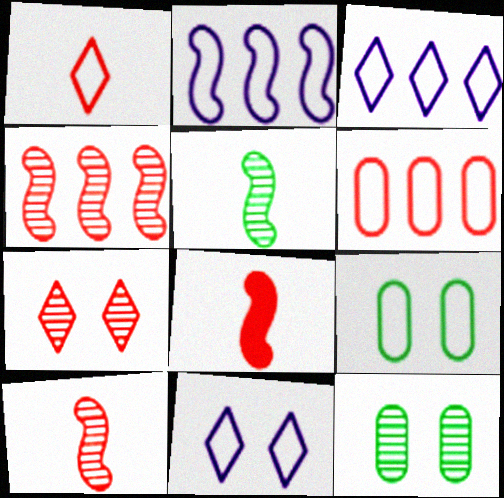[[1, 2, 9], 
[3, 8, 12], 
[6, 7, 8]]